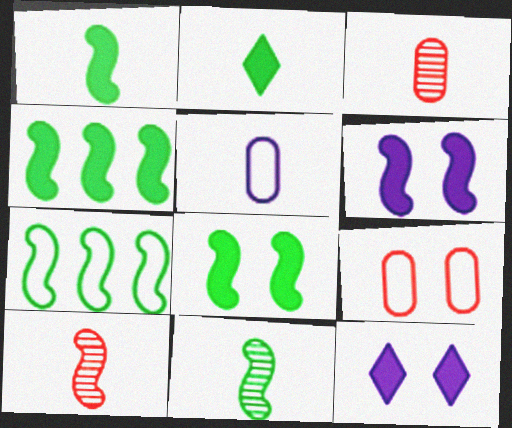[[1, 4, 8], 
[2, 5, 10], 
[3, 7, 12], 
[6, 7, 10], 
[7, 8, 11]]